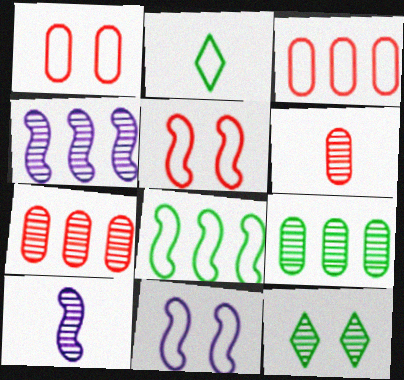[[2, 3, 11], 
[4, 6, 12], 
[7, 10, 12]]